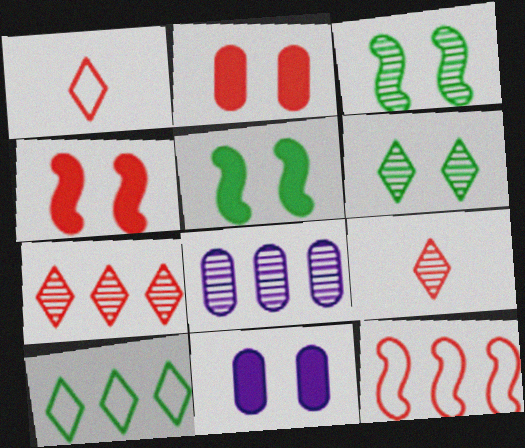[[1, 5, 8], 
[2, 9, 12], 
[3, 8, 9]]